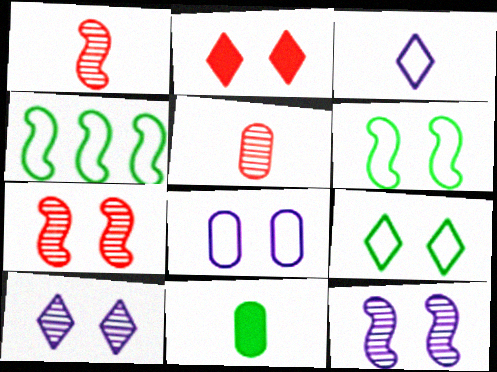[[1, 3, 11], 
[2, 9, 10]]